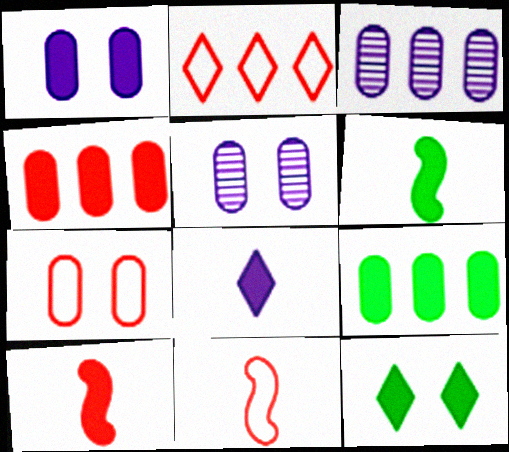[[2, 5, 6], 
[2, 7, 11], 
[3, 11, 12], 
[6, 9, 12]]